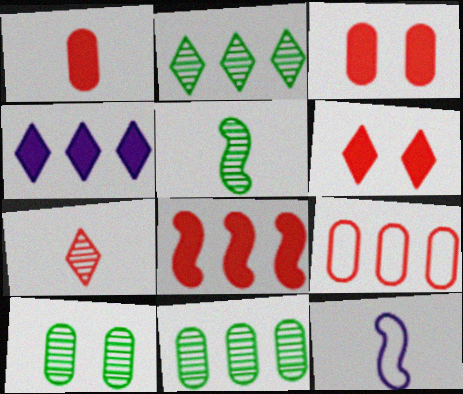[[1, 6, 8], 
[2, 3, 12], 
[2, 5, 10], 
[6, 11, 12]]